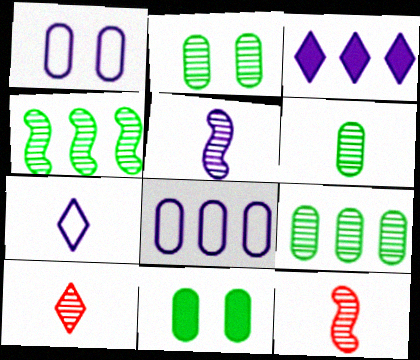[[1, 3, 5], 
[2, 6, 9], 
[5, 6, 10]]